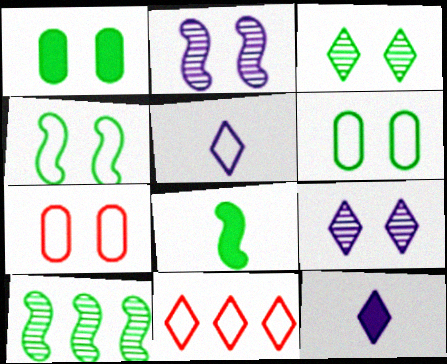[[1, 3, 4], 
[3, 11, 12], 
[4, 8, 10], 
[7, 10, 12]]